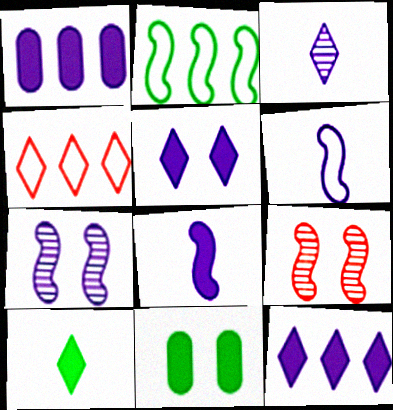[[1, 5, 8], 
[2, 8, 9]]